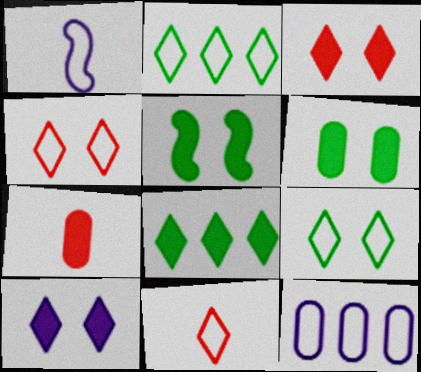[]